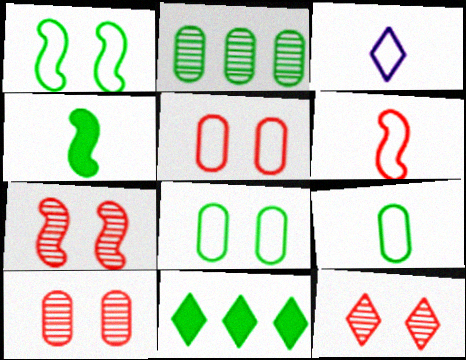[[3, 6, 9], 
[3, 11, 12], 
[7, 10, 12]]